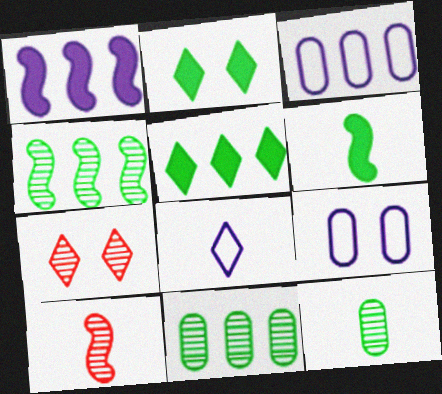[[2, 3, 10], 
[3, 6, 7], 
[5, 7, 8], 
[5, 9, 10]]